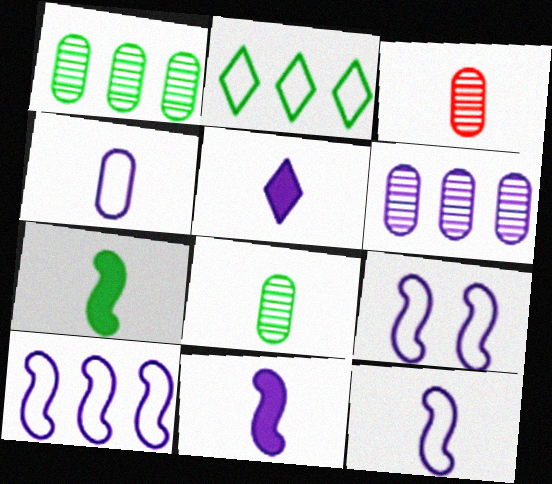[[5, 6, 9], 
[9, 10, 12]]